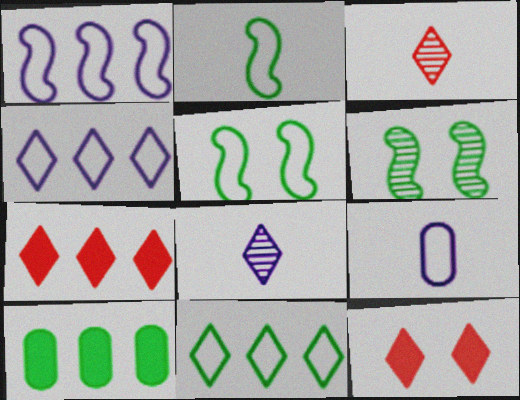[[6, 7, 9], 
[8, 11, 12]]